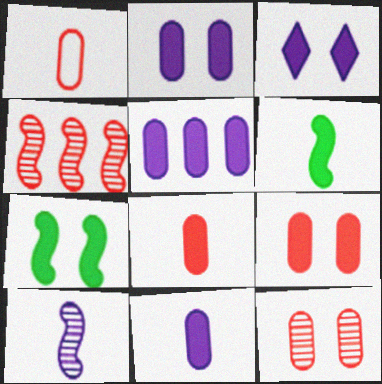[[2, 5, 11], 
[3, 7, 9]]